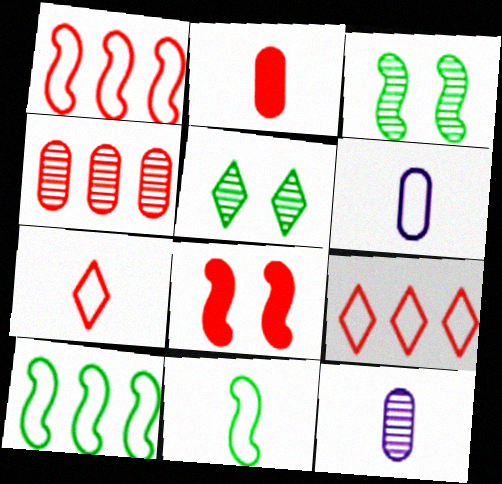[[4, 7, 8], 
[6, 7, 11]]